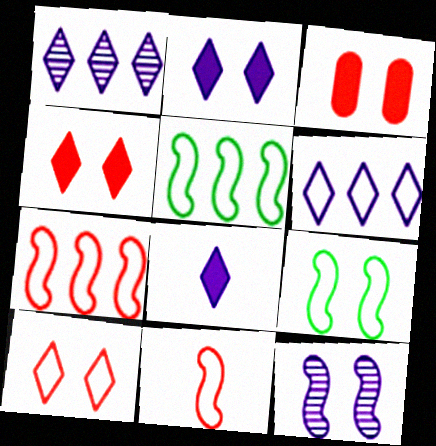[]